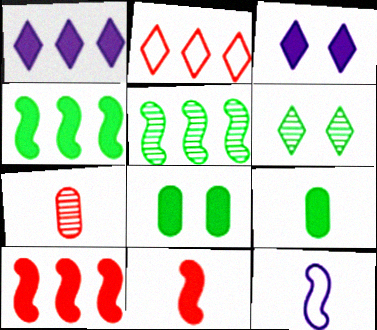[[1, 8, 11], 
[3, 9, 10]]